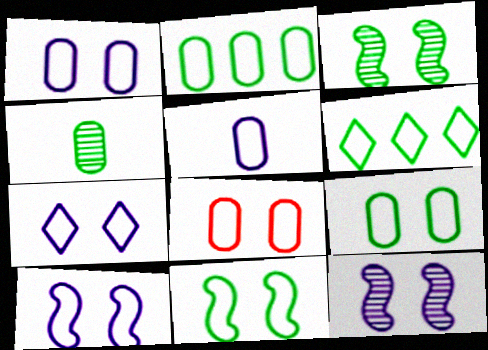[[1, 7, 10], 
[1, 8, 9], 
[2, 5, 8], 
[7, 8, 11]]